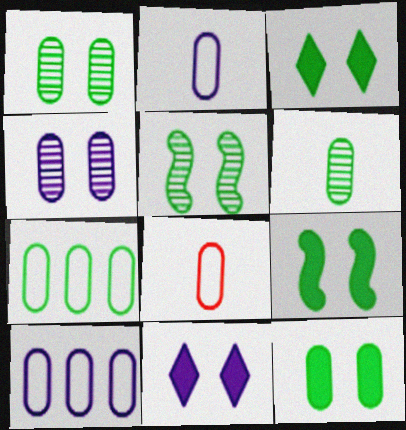[[3, 9, 12], 
[6, 7, 12]]